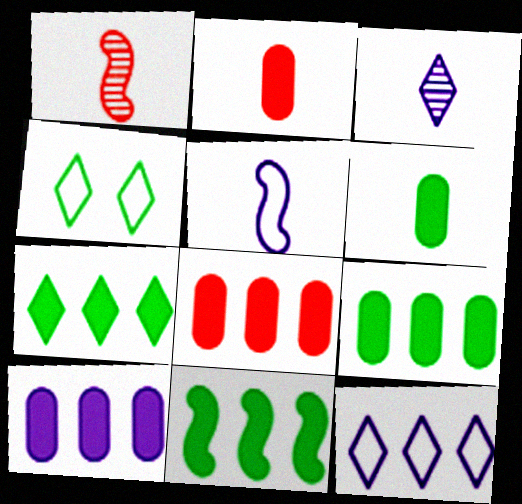[[1, 4, 10], 
[7, 9, 11], 
[8, 9, 10]]